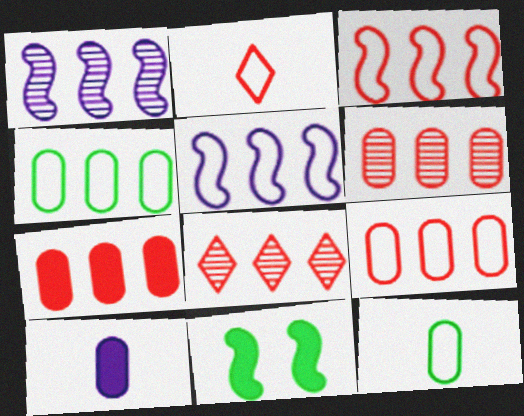[[3, 7, 8], 
[6, 7, 9]]